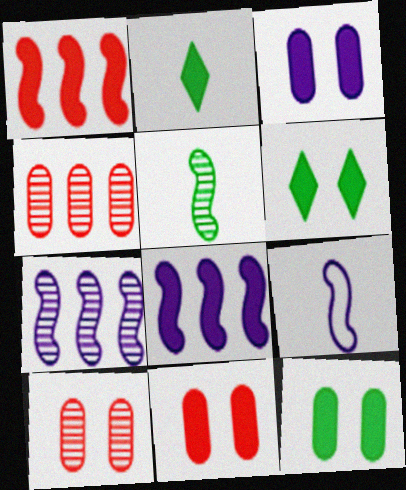[[1, 2, 3], 
[2, 8, 11], 
[3, 11, 12], 
[4, 6, 9]]